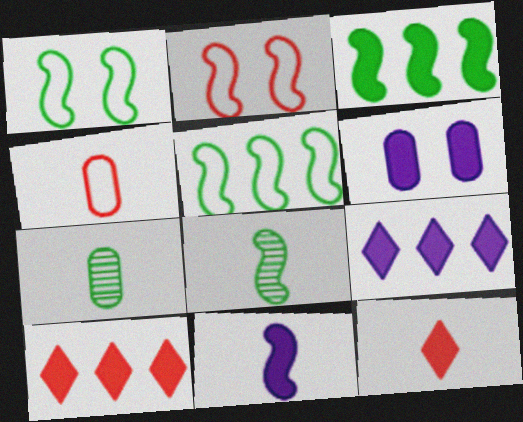[[1, 3, 8], 
[2, 7, 9], 
[3, 6, 12], 
[6, 9, 11]]